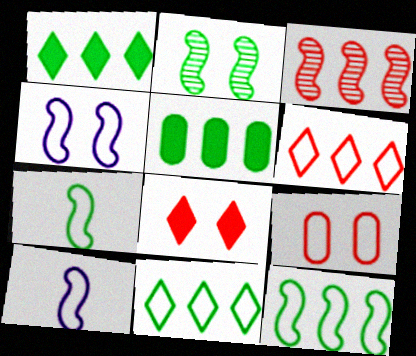[[9, 10, 11]]